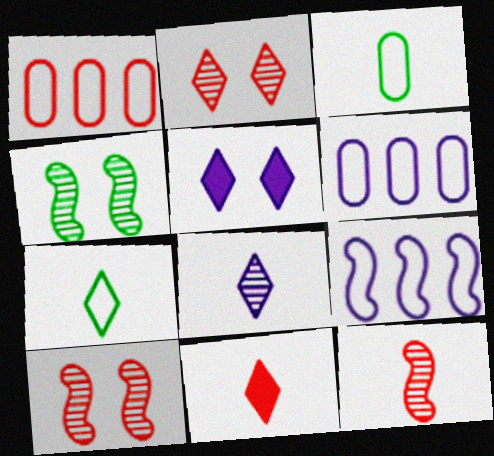[[1, 10, 11], 
[4, 6, 11], 
[7, 8, 11]]